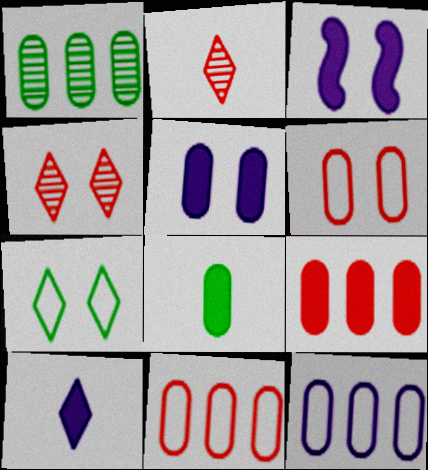[[1, 9, 12], 
[5, 8, 9]]